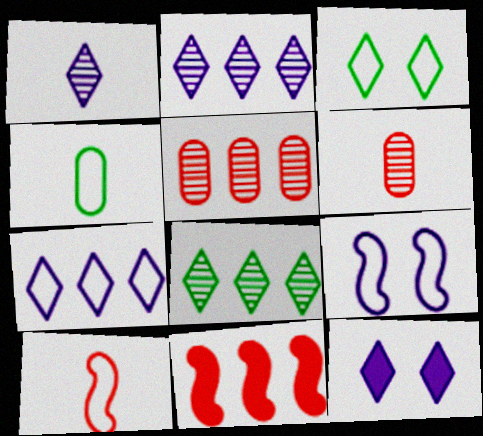[[1, 7, 12]]